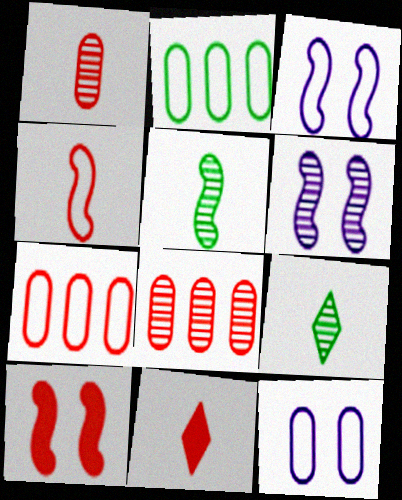[[1, 4, 11], 
[2, 6, 11], 
[6, 8, 9]]